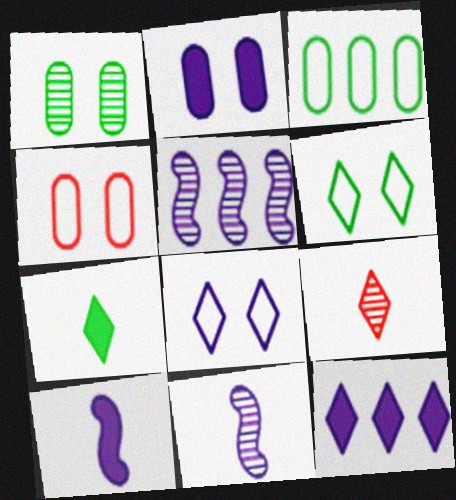[[1, 2, 4], 
[1, 5, 9], 
[2, 10, 12], 
[4, 5, 7], 
[6, 9, 12]]